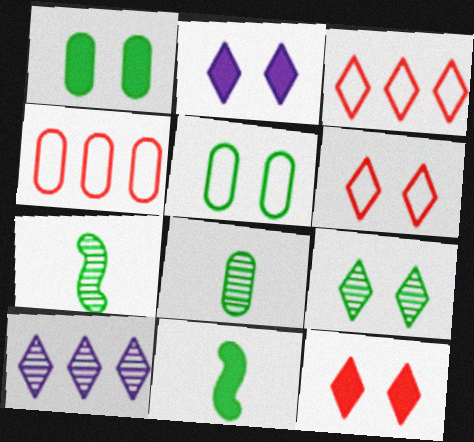[[2, 4, 7], 
[2, 6, 9]]